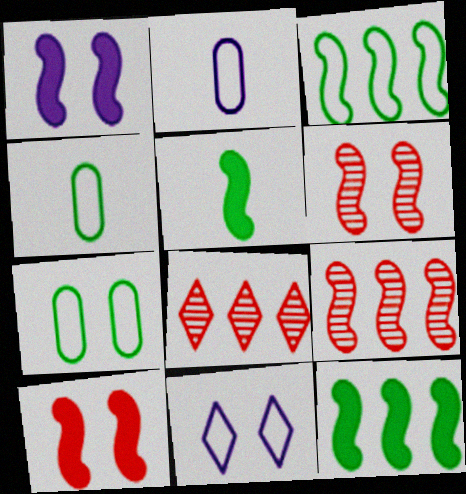[[1, 4, 8]]